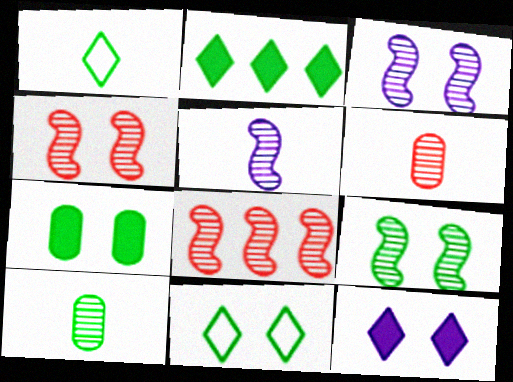[[3, 4, 9], 
[5, 8, 9], 
[7, 9, 11]]